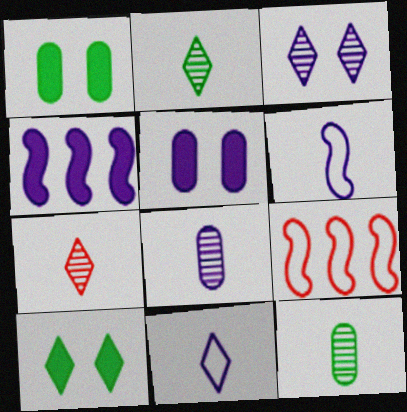[[2, 5, 9], 
[8, 9, 10]]